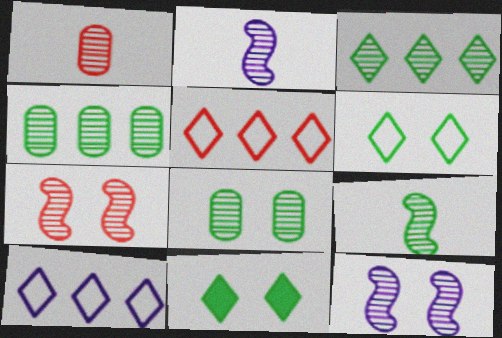[[1, 3, 12], 
[3, 8, 9]]